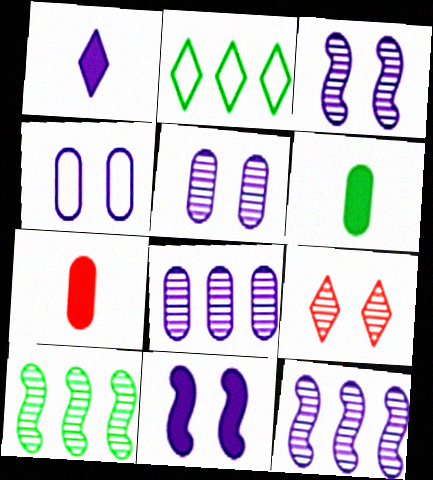[[1, 2, 9], 
[1, 4, 12], 
[2, 3, 7]]